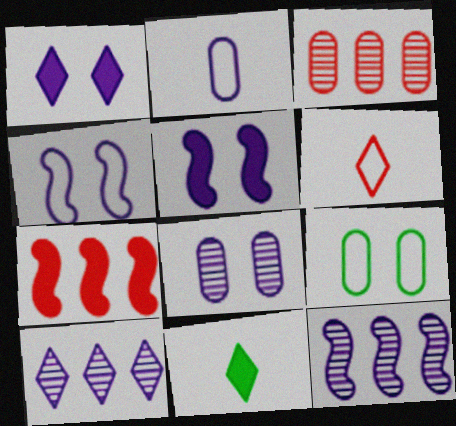[[1, 2, 12], 
[1, 4, 8], 
[2, 5, 10], 
[3, 4, 11]]